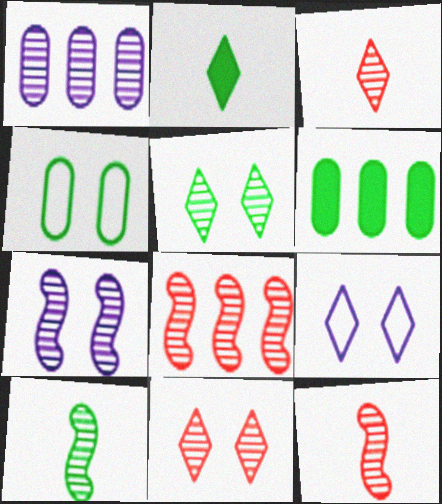[[1, 5, 12], 
[1, 10, 11], 
[6, 9, 12], 
[7, 8, 10]]